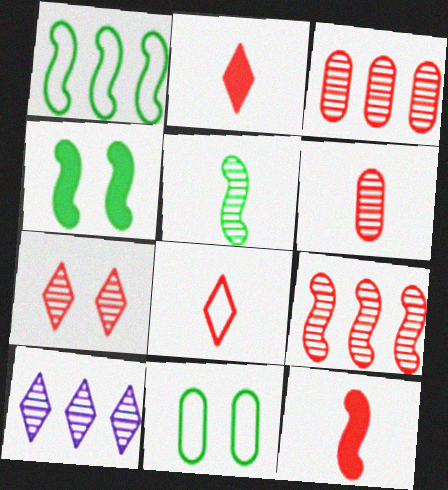[[1, 4, 5], 
[6, 7, 9], 
[6, 8, 12], 
[10, 11, 12]]